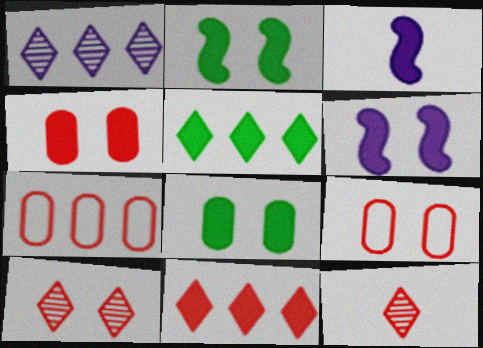[[3, 4, 5], 
[3, 8, 11]]